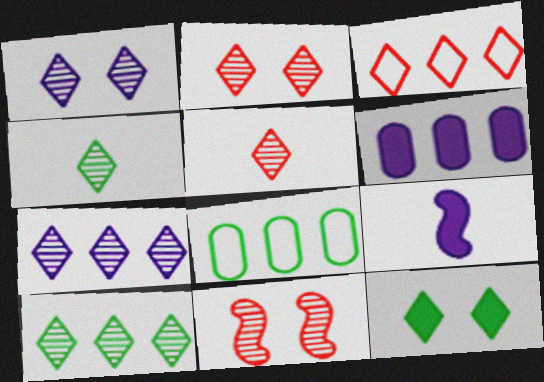[[1, 5, 10], 
[2, 4, 7], 
[2, 8, 9]]